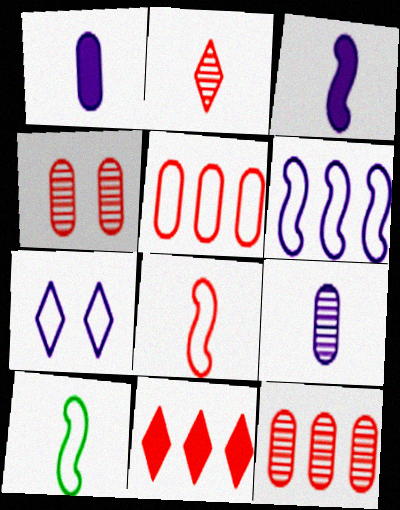[[1, 2, 10], 
[4, 8, 11], 
[5, 7, 10]]